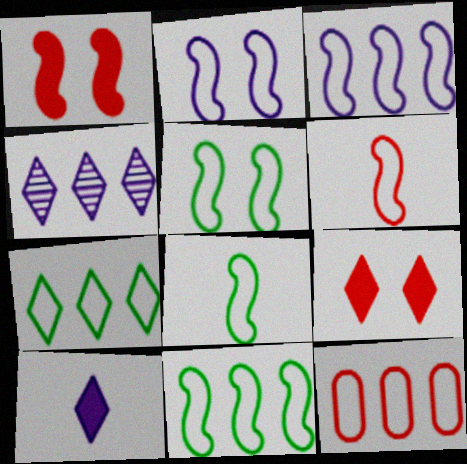[[2, 6, 11], 
[3, 5, 6], 
[3, 7, 12], 
[5, 8, 11]]